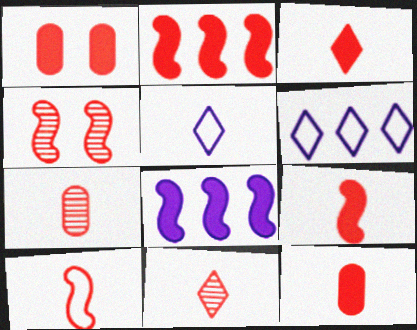[[1, 2, 3], 
[2, 4, 10], 
[3, 7, 10], 
[3, 9, 12], 
[10, 11, 12]]